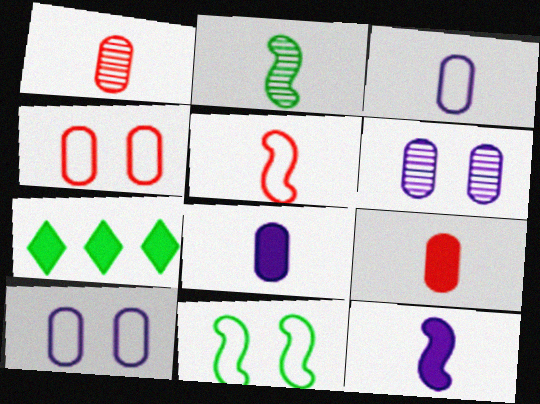[[2, 5, 12], 
[5, 6, 7]]